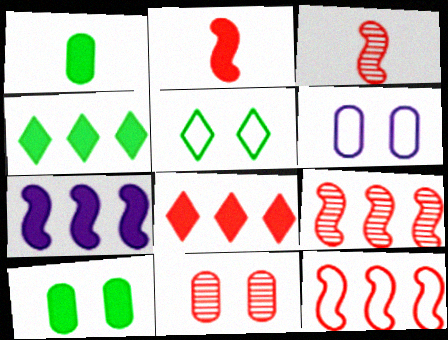[[3, 4, 6], 
[6, 10, 11]]